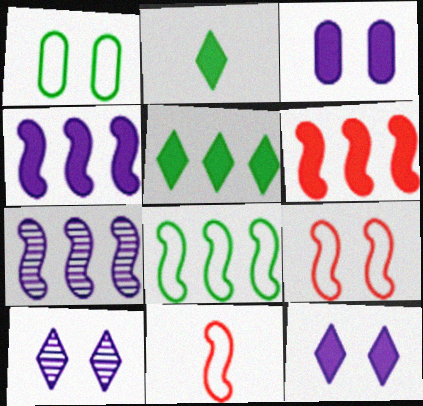[[2, 3, 6], 
[6, 7, 8]]